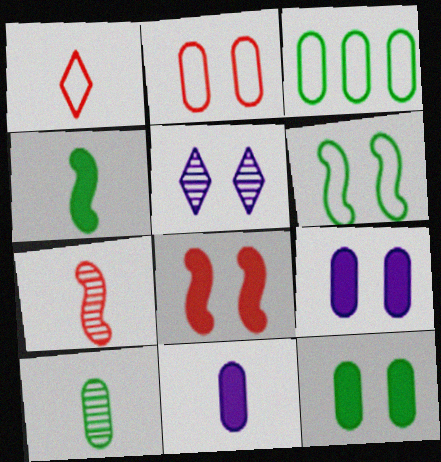[[3, 10, 12]]